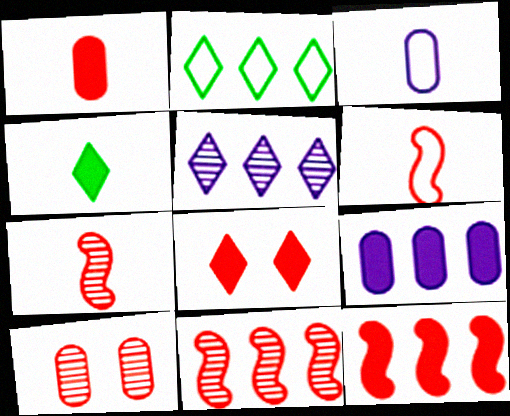[[1, 8, 12], 
[2, 9, 11], 
[3, 4, 7]]